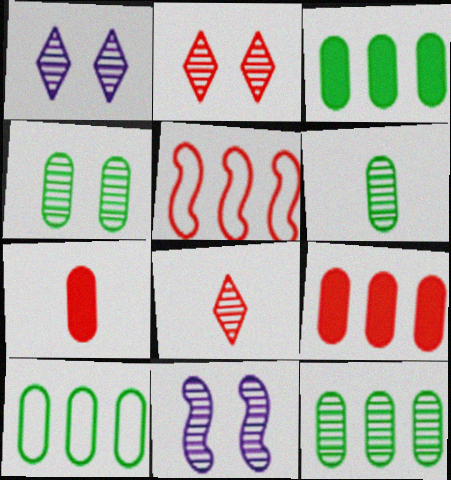[[2, 4, 11], 
[2, 5, 7], 
[3, 10, 12], 
[4, 6, 12], 
[8, 11, 12]]